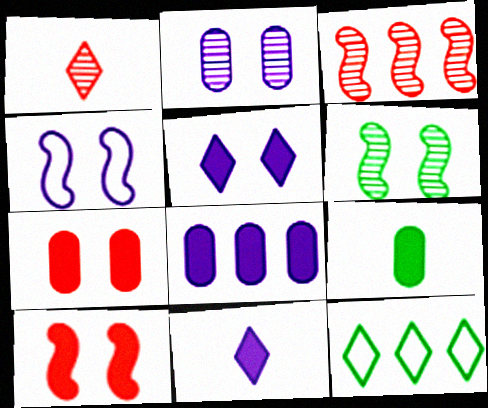[[1, 5, 12], 
[2, 4, 5], 
[3, 8, 12], 
[4, 6, 10], 
[6, 9, 12], 
[7, 8, 9]]